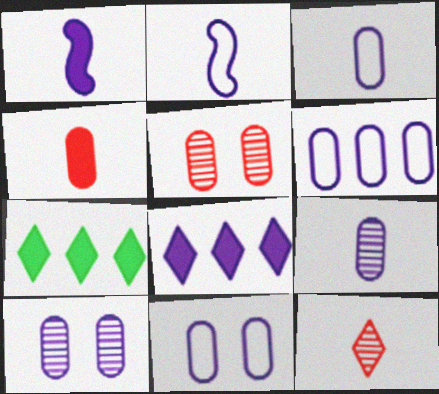[[2, 5, 7], 
[2, 8, 10], 
[3, 6, 11]]